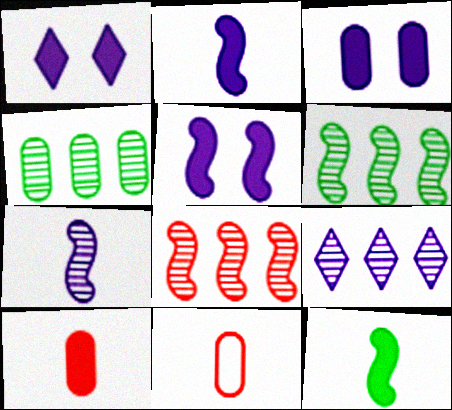[[1, 3, 5], 
[1, 6, 11], 
[3, 4, 11], 
[4, 8, 9]]